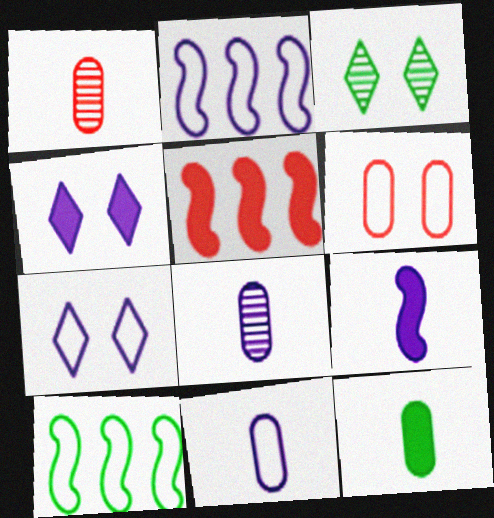[[1, 4, 10], 
[1, 11, 12], 
[2, 4, 8], 
[2, 7, 11], 
[3, 5, 11], 
[3, 10, 12], 
[4, 5, 12]]